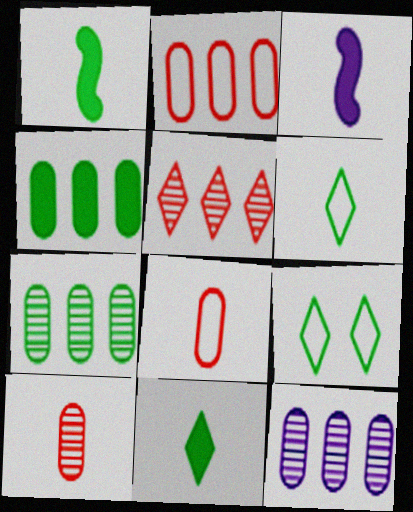[[1, 7, 9], 
[2, 4, 12], 
[3, 6, 10]]